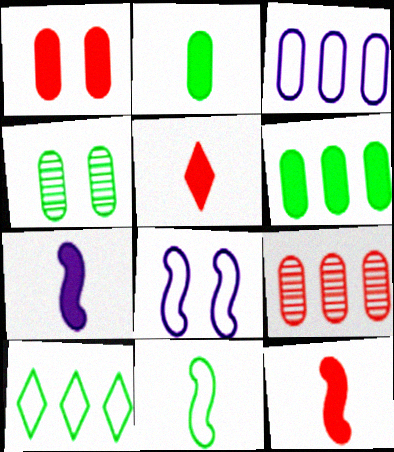[[2, 5, 7], 
[3, 6, 9]]